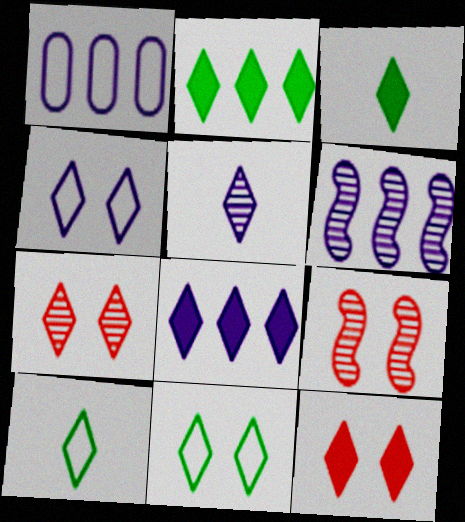[[1, 3, 9], 
[1, 6, 8], 
[3, 8, 12], 
[4, 5, 8], 
[7, 8, 10]]